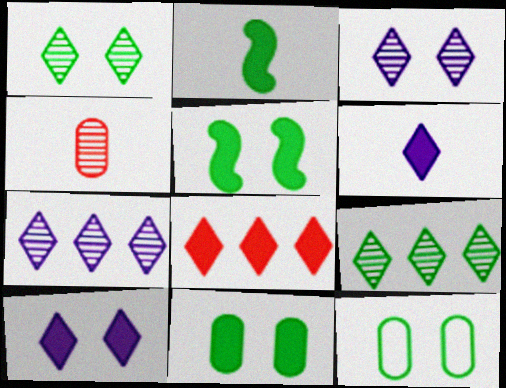[[1, 5, 12], 
[2, 9, 12]]